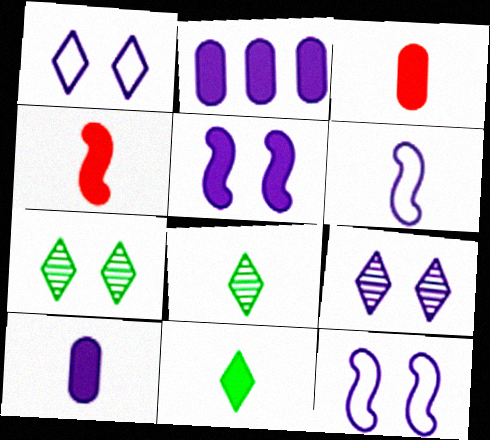[[2, 6, 9], 
[3, 6, 8], 
[4, 10, 11]]